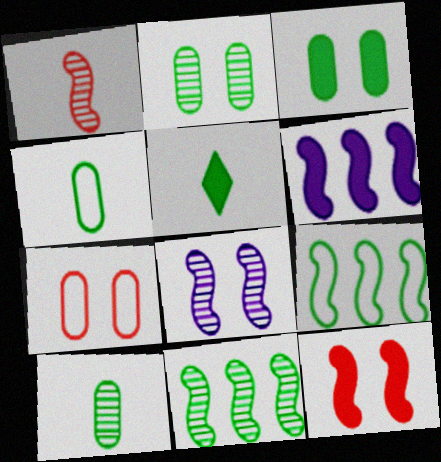[[1, 8, 11], 
[2, 5, 9]]